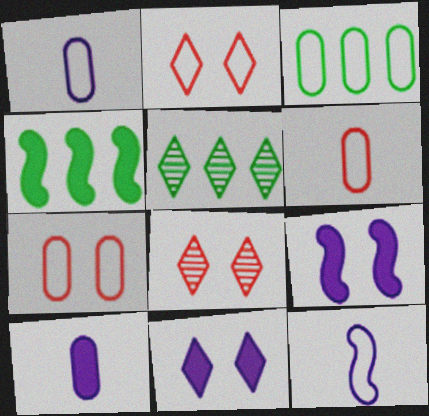[[1, 3, 7], 
[1, 4, 8], 
[2, 3, 12], 
[3, 4, 5], 
[5, 6, 9]]